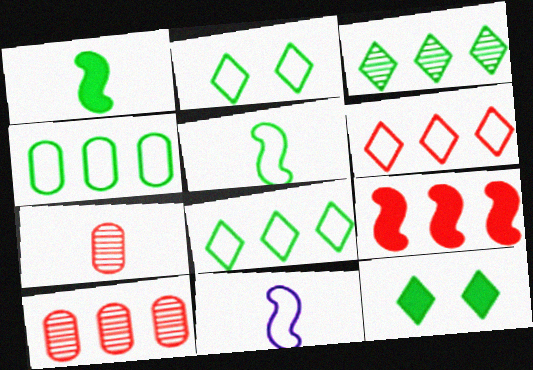[[2, 4, 5], 
[6, 9, 10], 
[10, 11, 12]]